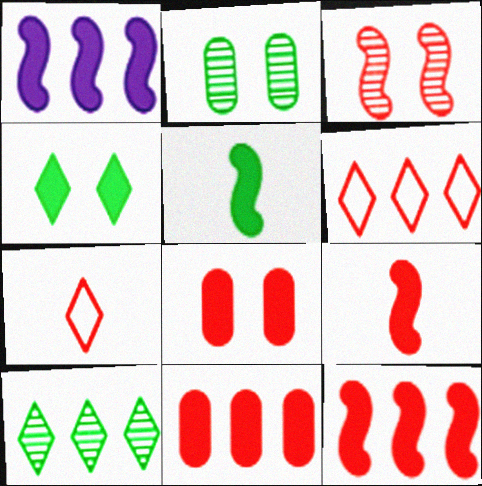[[1, 2, 7], 
[3, 7, 11]]